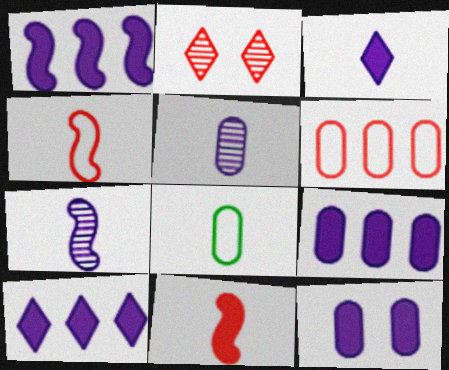[[1, 2, 8], 
[1, 3, 12], 
[1, 9, 10], 
[2, 6, 11]]